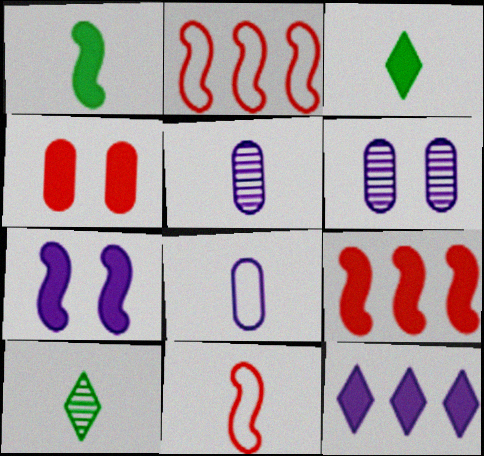[[1, 4, 12], 
[1, 7, 9], 
[2, 3, 6], 
[3, 5, 11]]